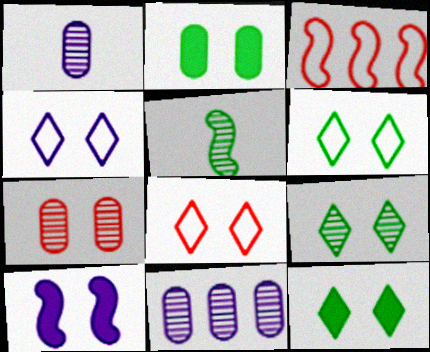[[1, 3, 12], 
[3, 5, 10], 
[4, 6, 8], 
[6, 7, 10], 
[6, 9, 12]]